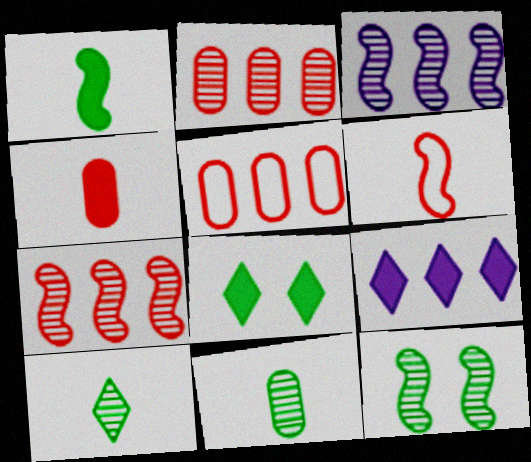[]